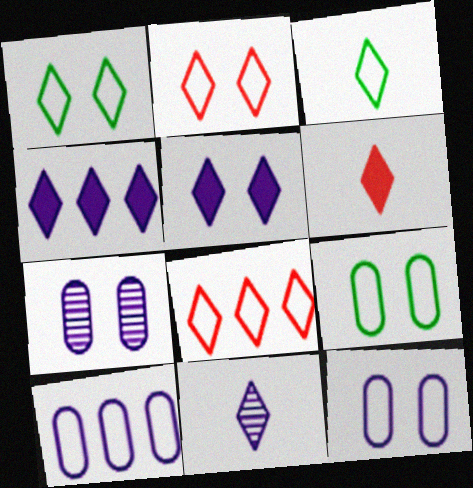[[3, 6, 11]]